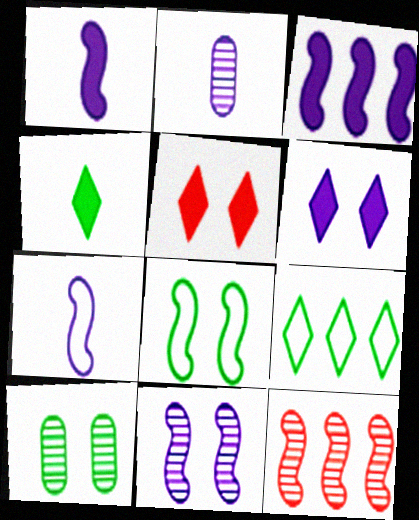[[1, 8, 12], 
[3, 7, 11]]